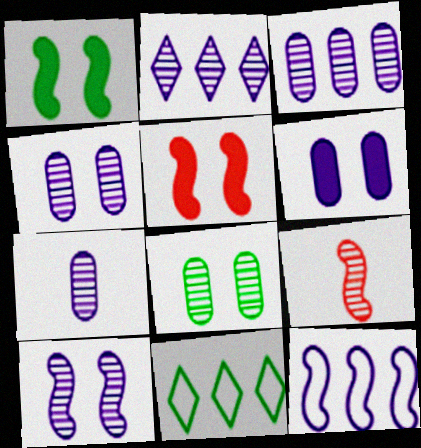[[1, 9, 12], 
[2, 7, 10], 
[2, 8, 9], 
[3, 4, 7], 
[5, 7, 11], 
[6, 9, 11]]